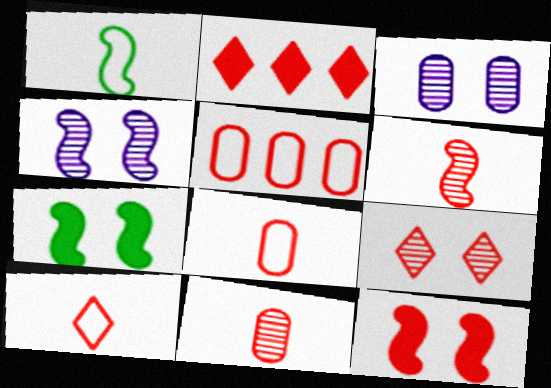[[1, 2, 3], 
[2, 9, 10]]